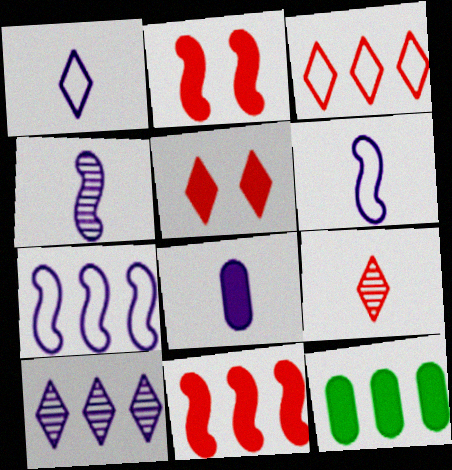[[1, 4, 8], 
[3, 5, 9]]